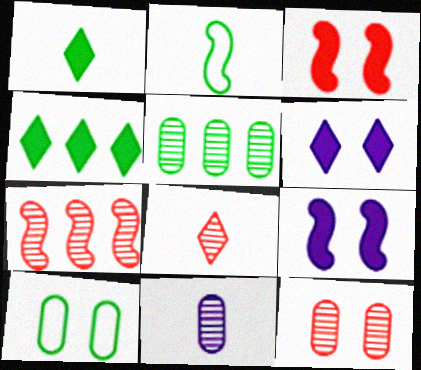[[2, 7, 9], 
[5, 11, 12], 
[7, 8, 12]]